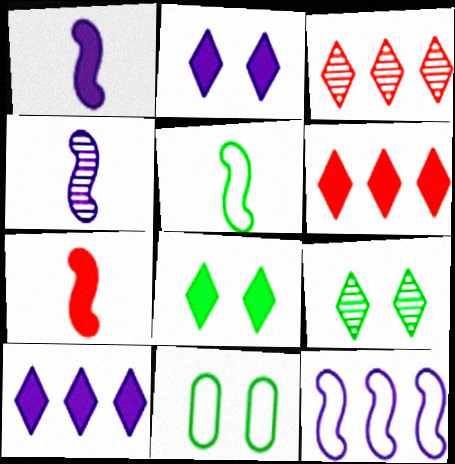[[1, 3, 11], 
[4, 5, 7], 
[4, 6, 11]]